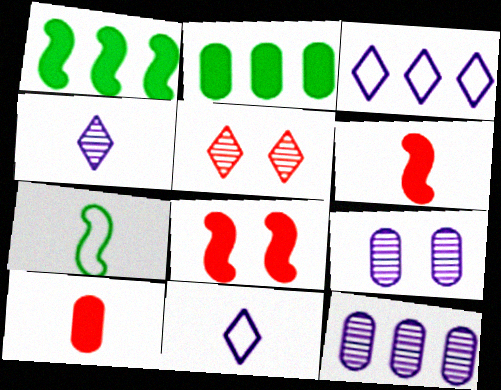[[4, 7, 10]]